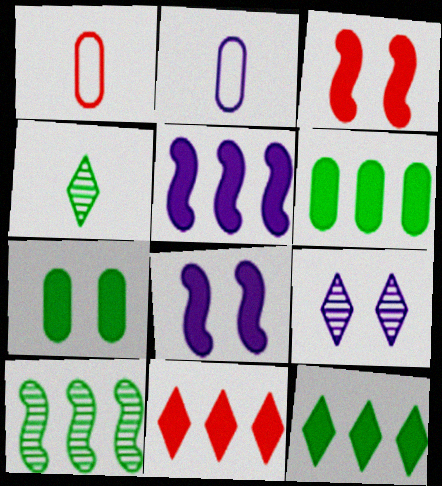[[2, 5, 9], 
[5, 6, 11]]